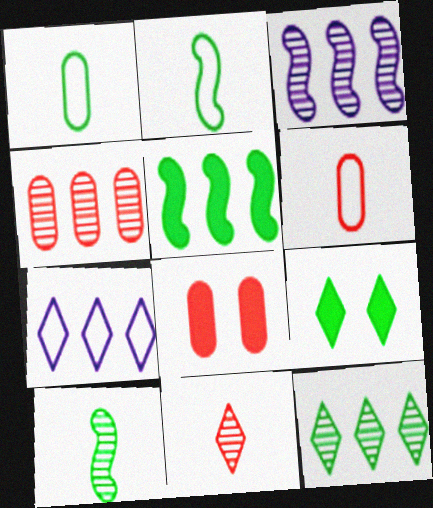[[3, 4, 12], 
[3, 6, 9], 
[4, 5, 7], 
[4, 6, 8], 
[7, 8, 10], 
[7, 9, 11]]